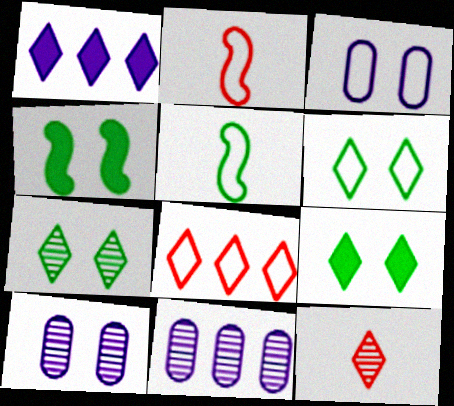[[1, 6, 12], 
[2, 9, 11], 
[3, 5, 8], 
[6, 7, 9]]